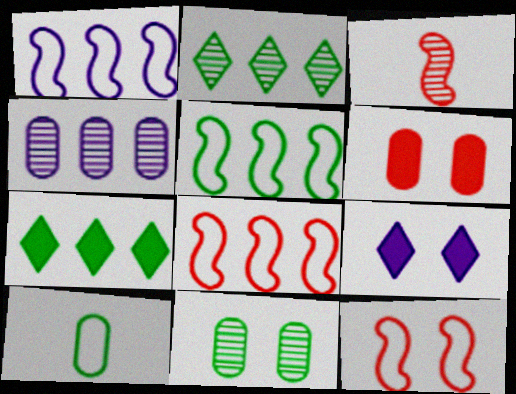[[1, 5, 8], 
[4, 6, 10], 
[4, 7, 8], 
[9, 11, 12]]